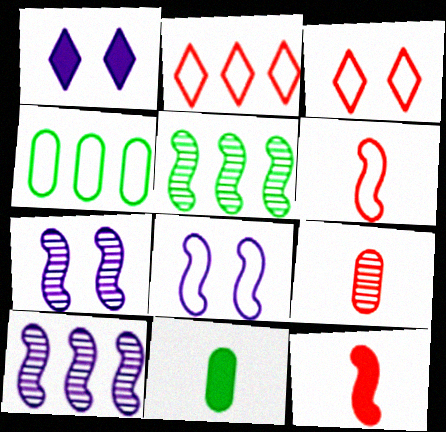[[2, 7, 11], 
[3, 10, 11], 
[5, 8, 12]]